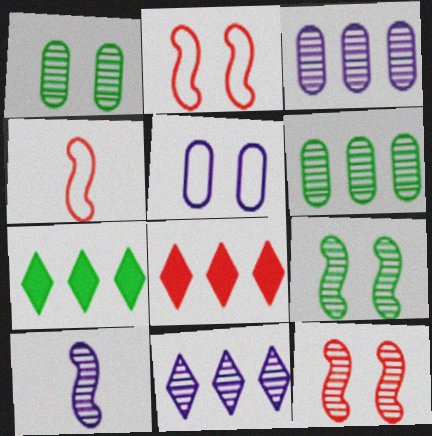[]